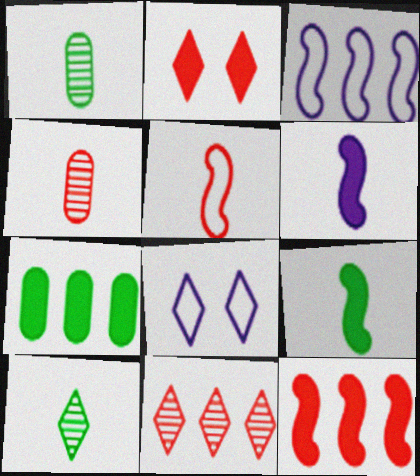[[1, 2, 3], 
[1, 8, 12], 
[2, 6, 7], 
[3, 7, 11]]